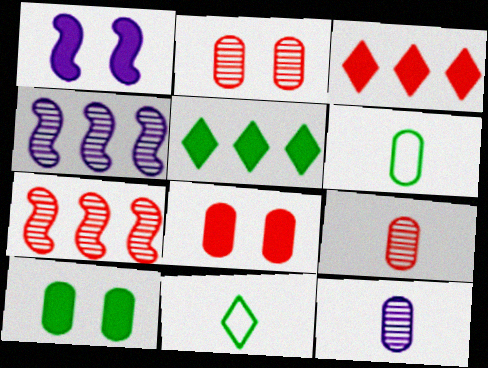[[4, 8, 11]]